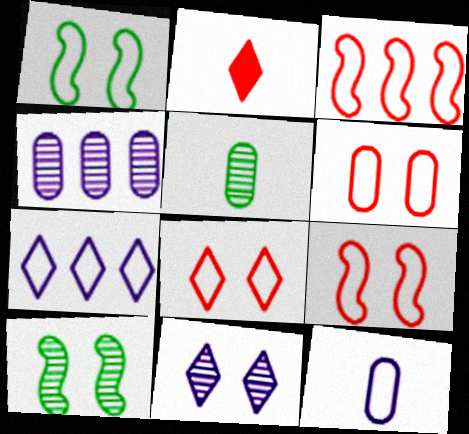[[1, 2, 4], 
[6, 8, 9]]